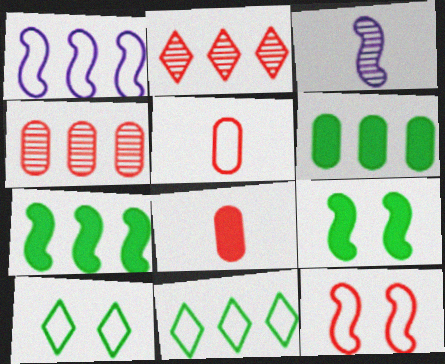[[1, 2, 6], 
[1, 5, 10], 
[2, 8, 12], 
[3, 7, 12]]